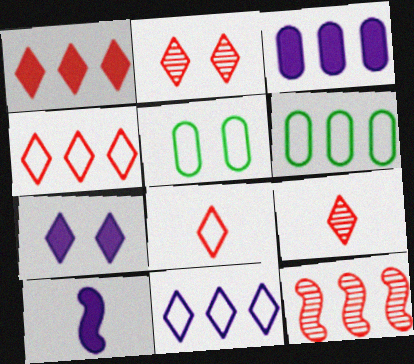[[1, 2, 8], 
[2, 6, 10], 
[3, 7, 10]]